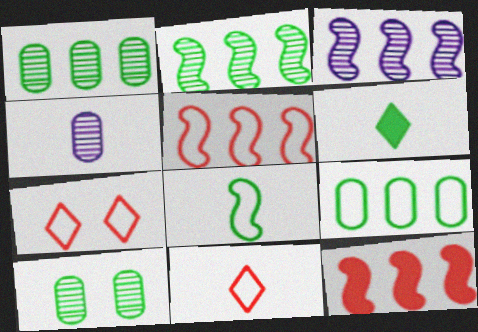[]